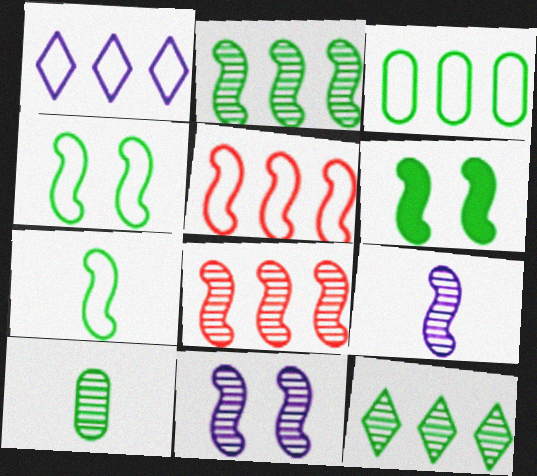[[1, 3, 5], 
[2, 6, 7], 
[5, 6, 9]]